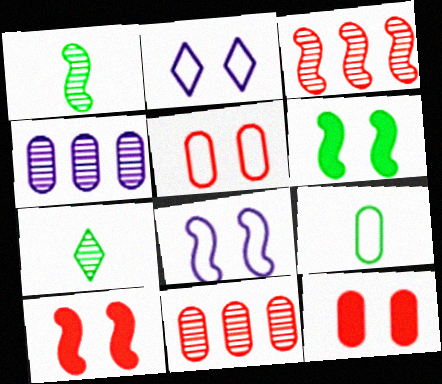[[4, 9, 12]]